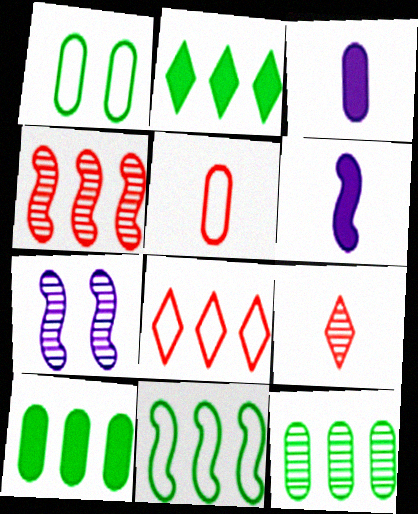[[2, 5, 7], 
[2, 11, 12], 
[7, 9, 12]]